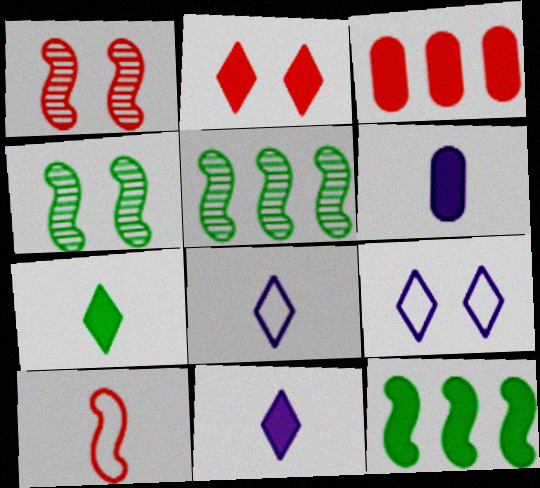[[2, 6, 12], 
[3, 4, 8]]